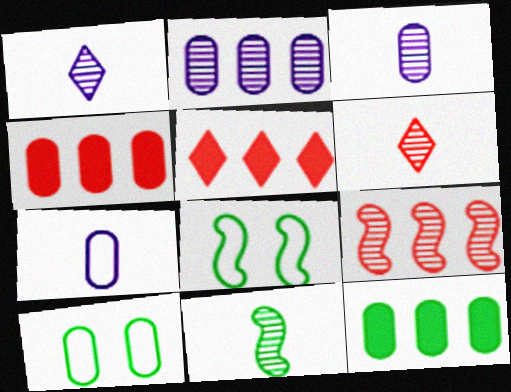[[1, 4, 8], 
[3, 4, 10], 
[3, 5, 8], 
[3, 6, 11]]